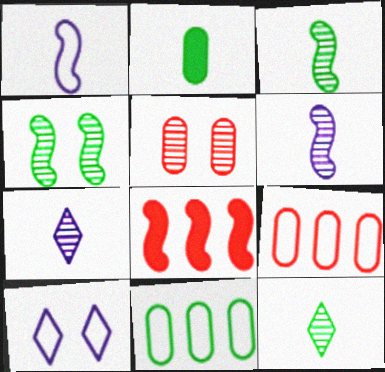[[1, 4, 8]]